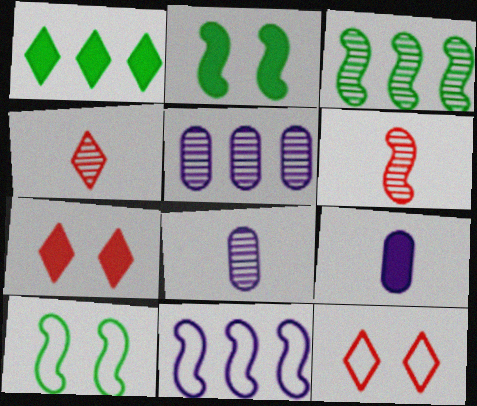[[2, 6, 11], 
[3, 9, 12]]